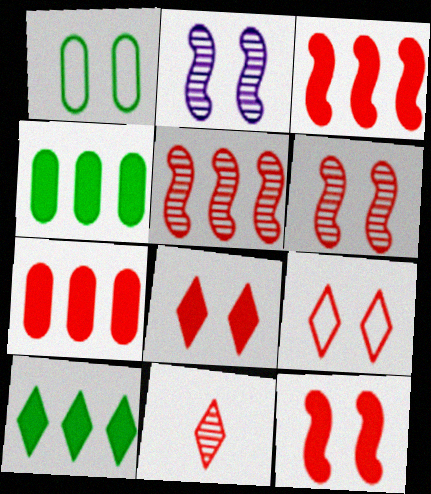[[1, 2, 8]]